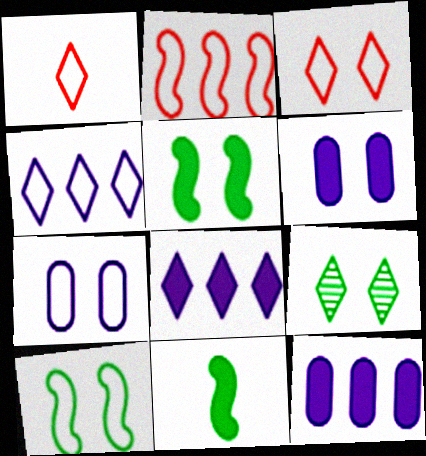[[1, 8, 9], 
[3, 7, 10]]